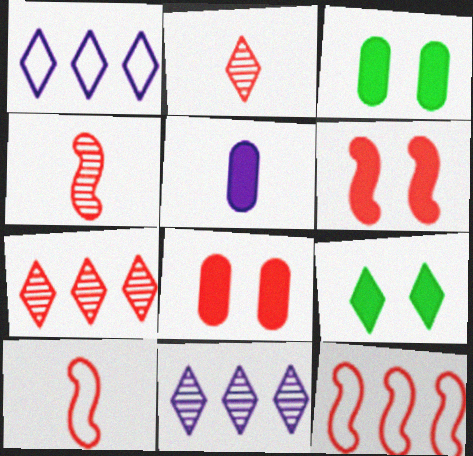[[1, 2, 9], 
[1, 3, 4], 
[2, 8, 12], 
[3, 10, 11], 
[4, 6, 12], 
[7, 8, 10]]